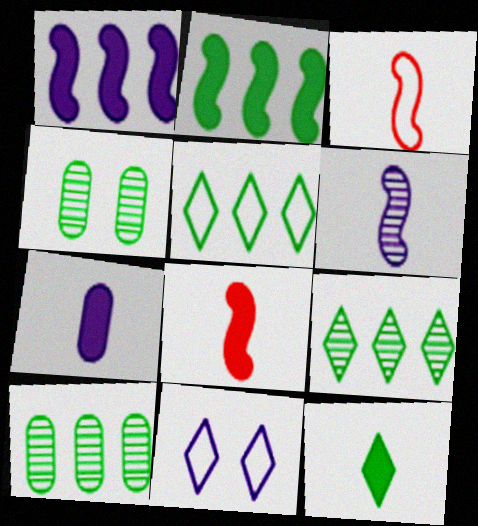[[2, 5, 10], 
[7, 8, 12], 
[8, 10, 11]]